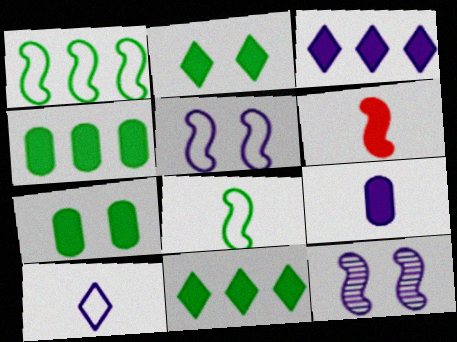[[1, 6, 12], 
[3, 6, 7]]